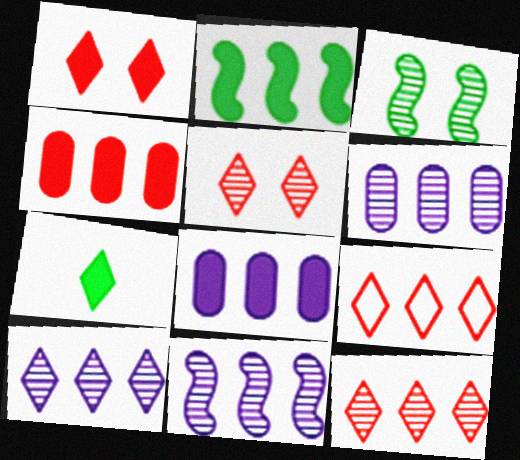[[2, 6, 9], 
[6, 10, 11]]